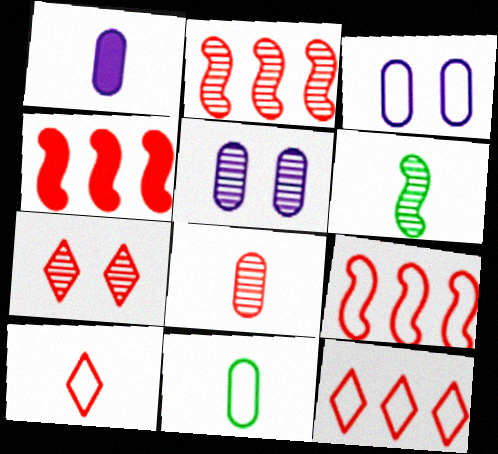[[1, 6, 10], 
[1, 8, 11], 
[2, 4, 9], 
[2, 7, 8]]